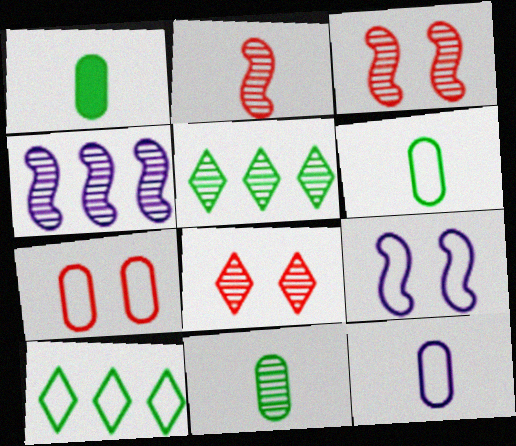[[1, 6, 11], 
[4, 8, 11]]